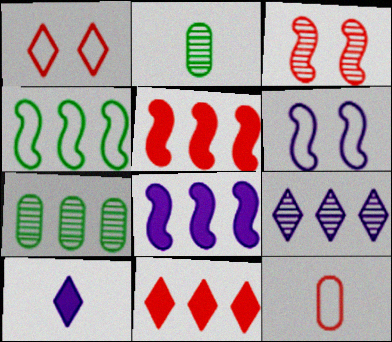[[1, 2, 8], 
[2, 3, 9], 
[2, 6, 11], 
[3, 11, 12]]